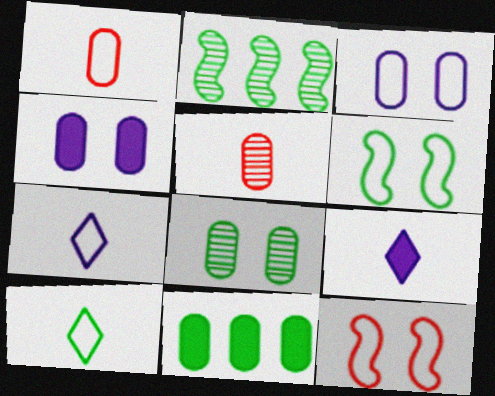[[3, 5, 11]]